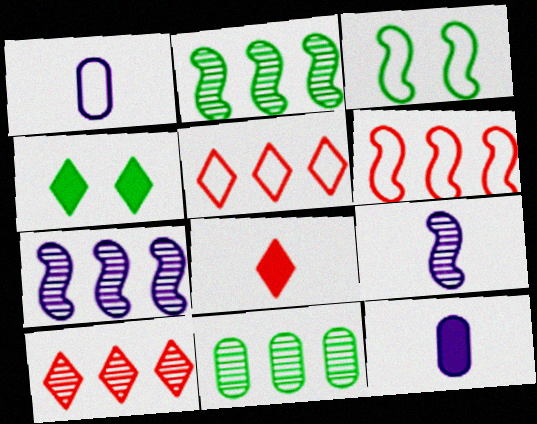[[1, 3, 5], 
[3, 10, 12], 
[7, 10, 11]]